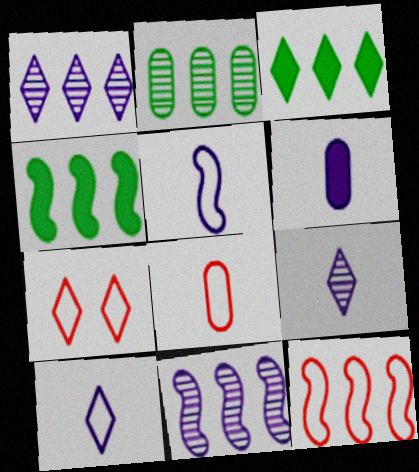[[3, 7, 9], 
[4, 11, 12], 
[5, 6, 9], 
[7, 8, 12]]